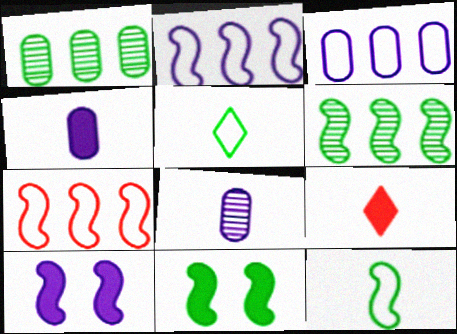[[1, 5, 11], 
[6, 11, 12], 
[8, 9, 12]]